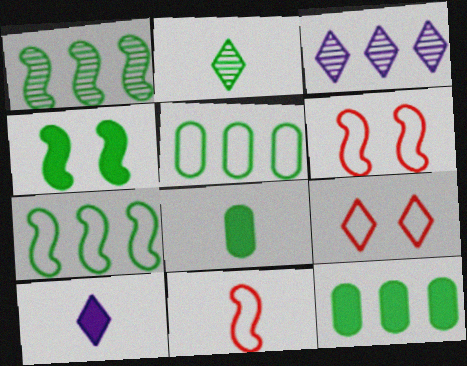[[2, 4, 5], 
[3, 6, 8]]